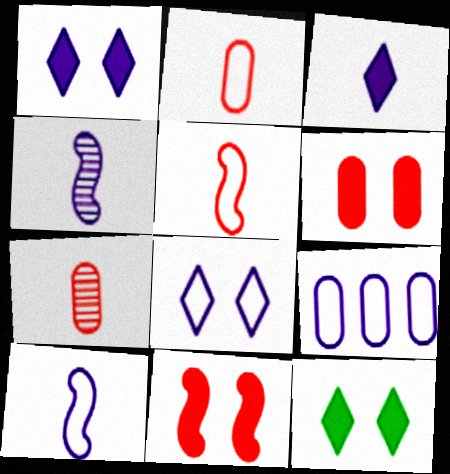[[1, 4, 9], 
[8, 9, 10]]